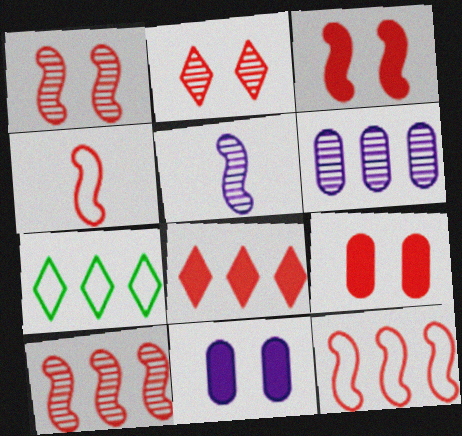[[3, 4, 10], 
[5, 7, 9]]